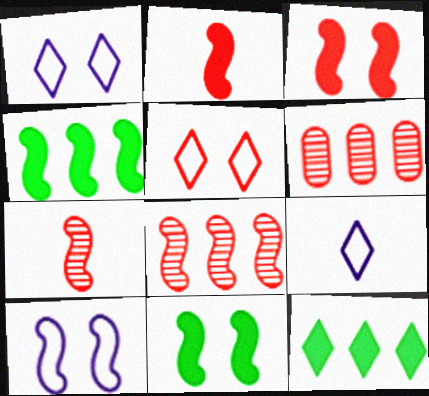[[2, 5, 6], 
[4, 7, 10], 
[6, 9, 11]]